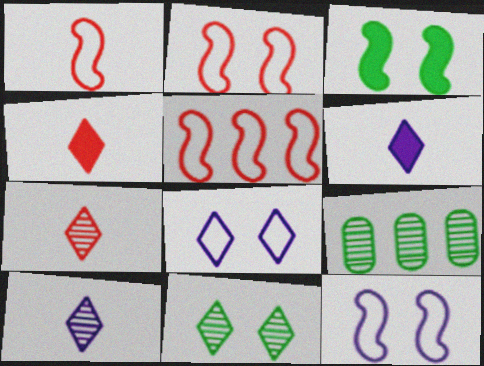[[1, 2, 5], 
[2, 6, 9], 
[4, 9, 12]]